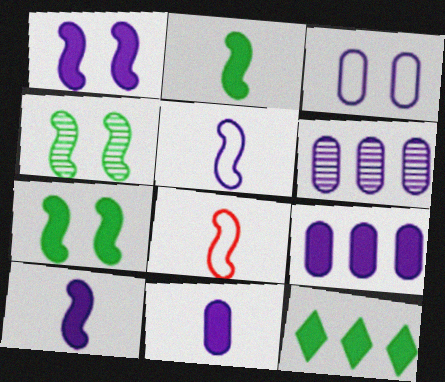[[3, 6, 11]]